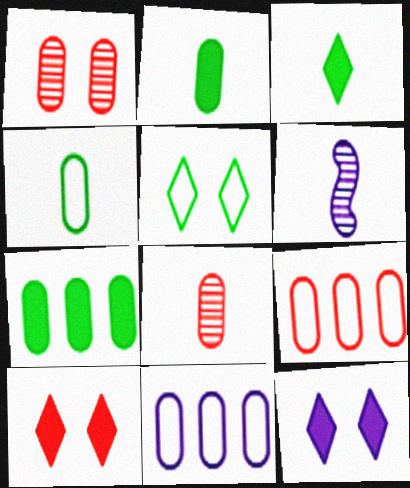[[1, 2, 11], 
[6, 11, 12]]